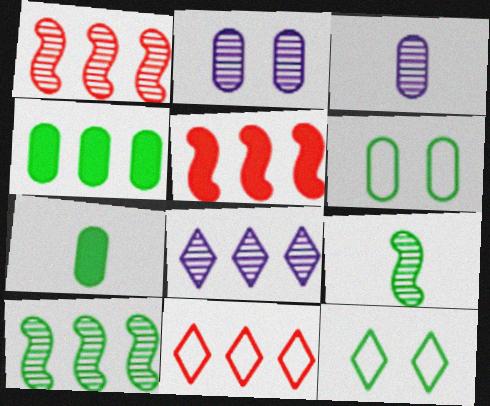[[3, 5, 12], 
[4, 9, 12], 
[7, 10, 12]]